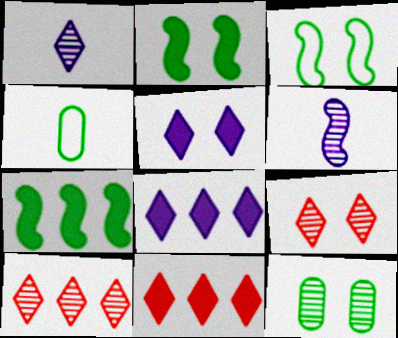[[6, 10, 12]]